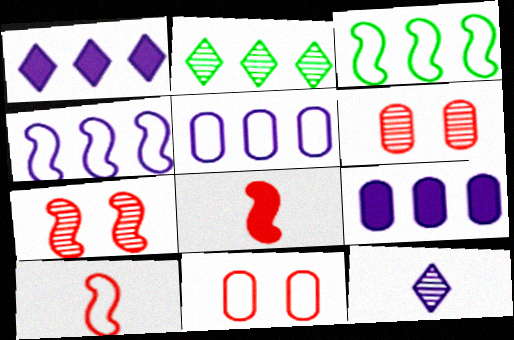[]